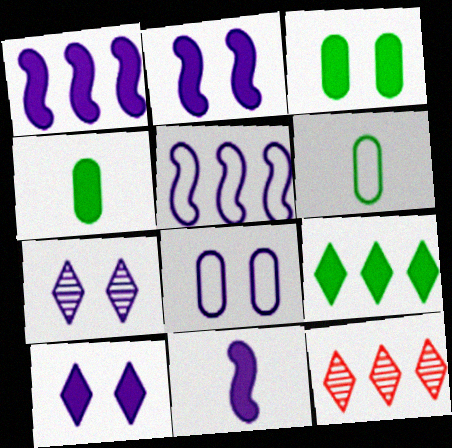[[1, 2, 11], 
[2, 6, 12], 
[2, 7, 8]]